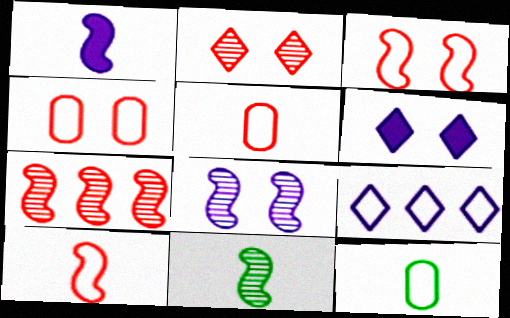[[1, 10, 11], 
[3, 9, 12], 
[6, 7, 12], 
[7, 8, 11]]